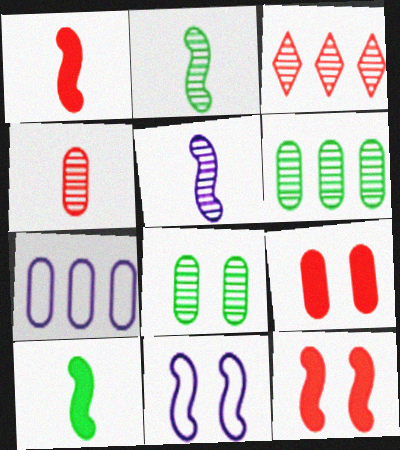[[3, 5, 8]]